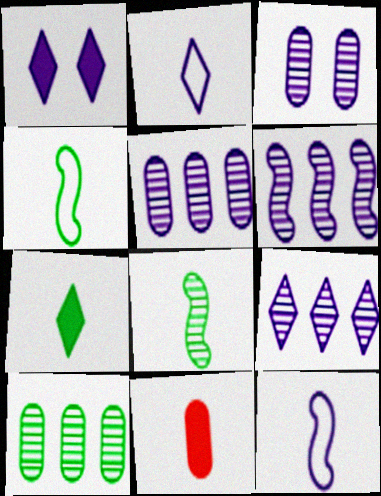[[1, 2, 9], 
[1, 5, 12], 
[2, 8, 11], 
[5, 6, 9]]